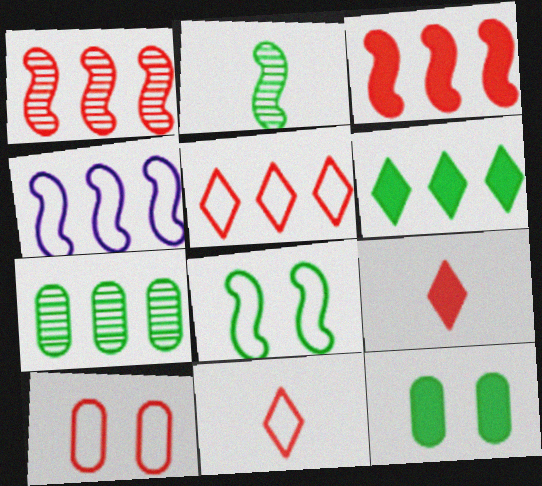[[1, 9, 10]]